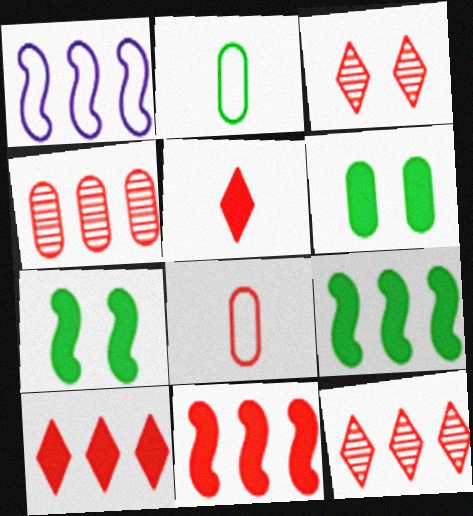[[3, 8, 11]]